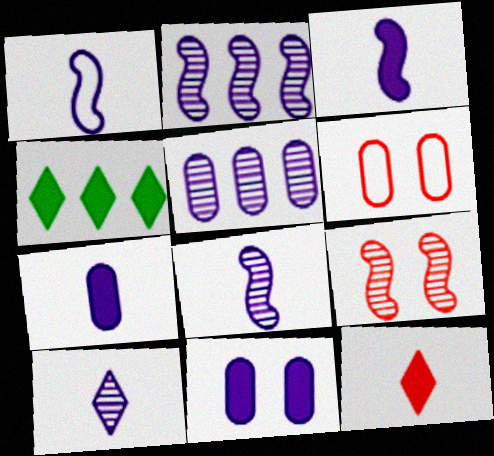[[1, 3, 8], 
[1, 7, 10], 
[4, 6, 8]]